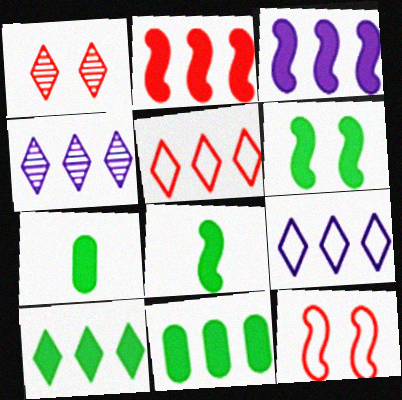[[4, 5, 10], 
[4, 7, 12], 
[6, 7, 10]]